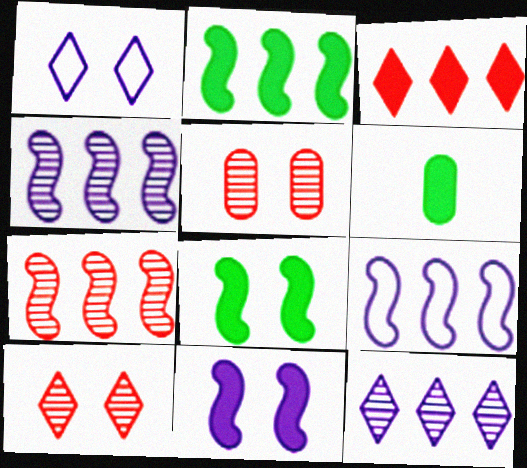[[1, 5, 8], 
[1, 6, 7], 
[2, 7, 9], 
[3, 6, 11], 
[6, 9, 10]]